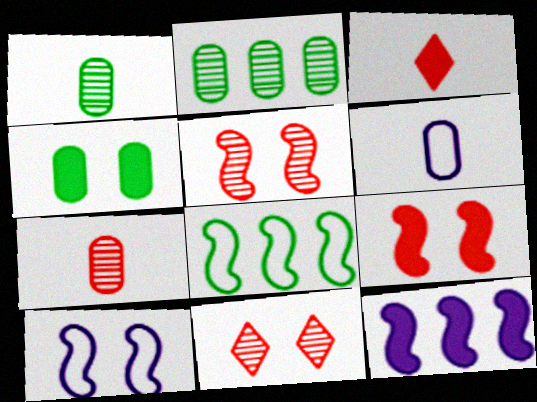[[2, 3, 10], 
[3, 4, 12], 
[4, 10, 11]]